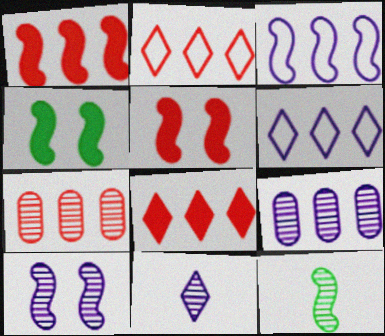[[1, 2, 7], 
[3, 5, 12], 
[9, 10, 11]]